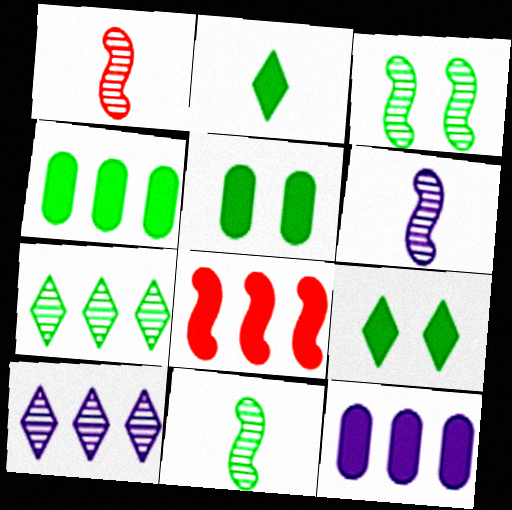[[1, 6, 11]]